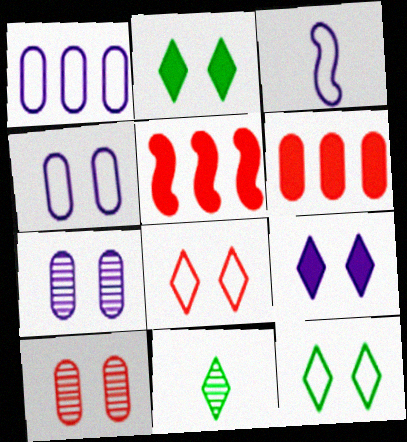[[4, 5, 11]]